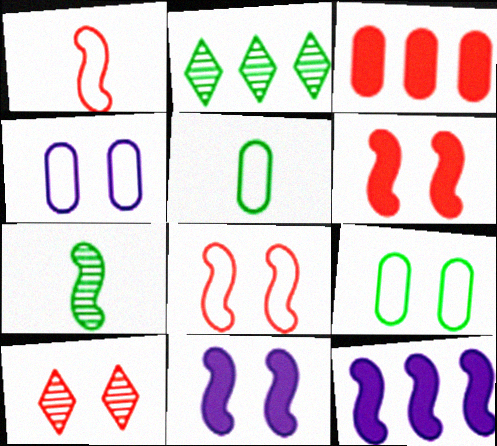[[1, 3, 10], 
[5, 10, 12], 
[7, 8, 12], 
[9, 10, 11]]